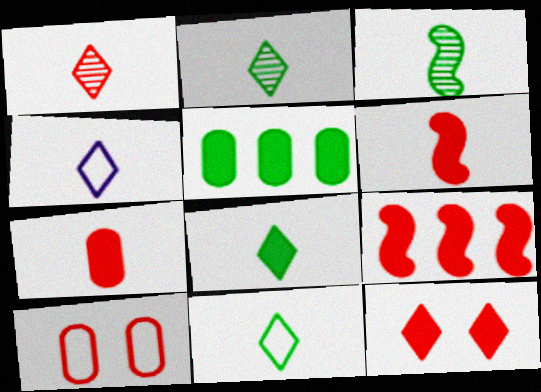[[1, 4, 8], 
[1, 9, 10], 
[2, 8, 11], 
[3, 4, 7], 
[7, 9, 12]]